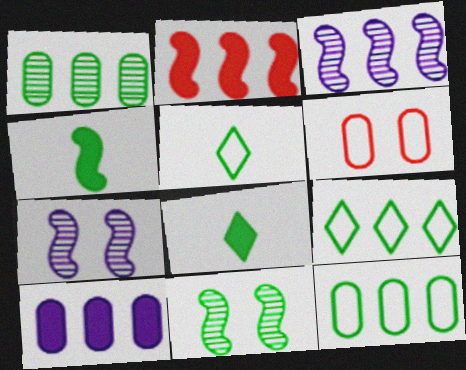[[3, 6, 8], 
[8, 11, 12]]